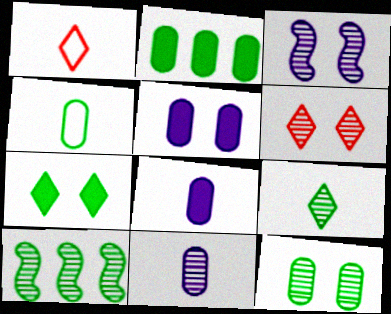[[1, 2, 3], 
[1, 5, 10], 
[2, 4, 12], 
[3, 6, 12], 
[4, 7, 10], 
[6, 10, 11], 
[9, 10, 12]]